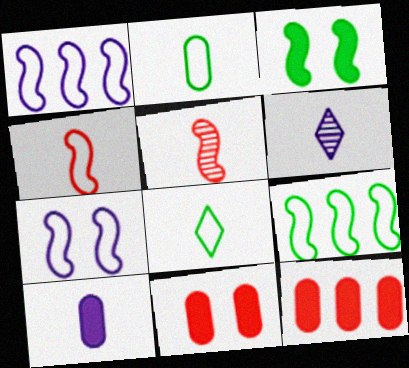[[1, 3, 5], 
[4, 7, 9], 
[5, 8, 10], 
[6, 9, 11]]